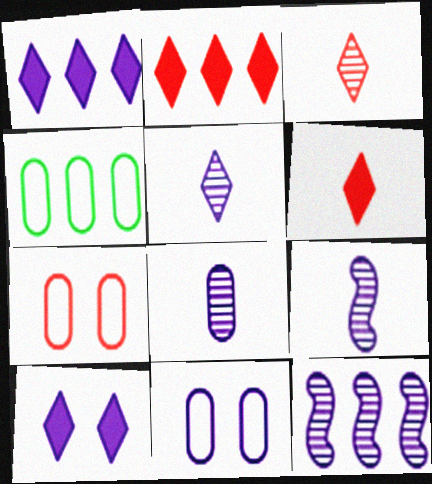[[1, 9, 11], 
[2, 4, 12], 
[5, 8, 9]]